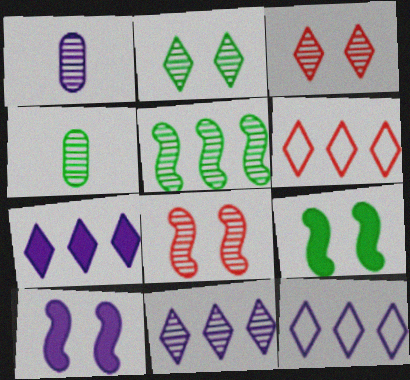[[1, 3, 5], 
[1, 6, 9], 
[1, 10, 12], 
[2, 4, 5], 
[4, 6, 10], 
[4, 8, 11], 
[7, 11, 12]]